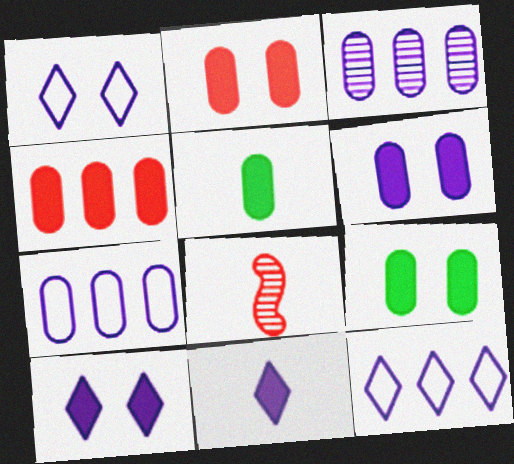[[2, 6, 9], 
[4, 5, 6], 
[8, 9, 12]]